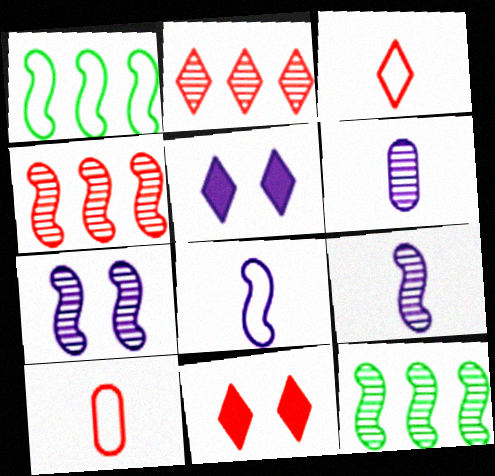[[1, 6, 11], 
[2, 3, 11], 
[4, 10, 11], 
[5, 10, 12]]